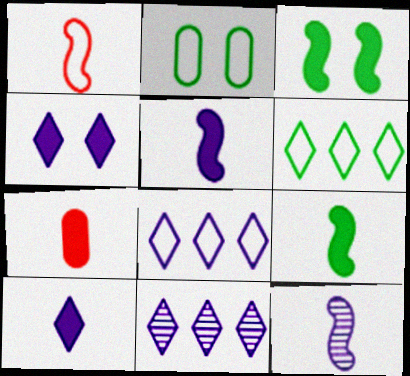[[1, 2, 8], 
[1, 9, 12], 
[7, 9, 10]]